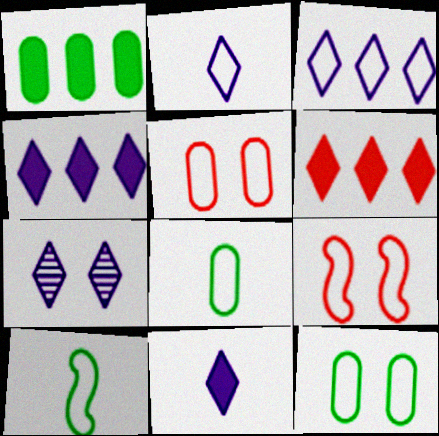[[2, 4, 7], 
[3, 5, 10], 
[3, 7, 11], 
[3, 8, 9]]